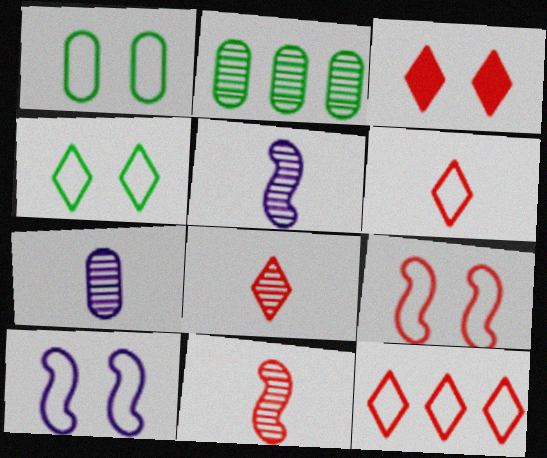[[3, 8, 12]]